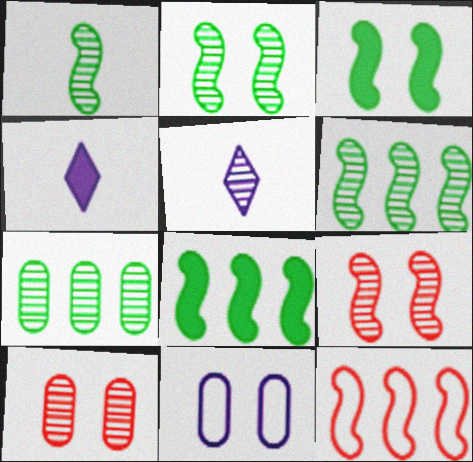[[1, 2, 6], 
[5, 6, 10], 
[5, 7, 9]]